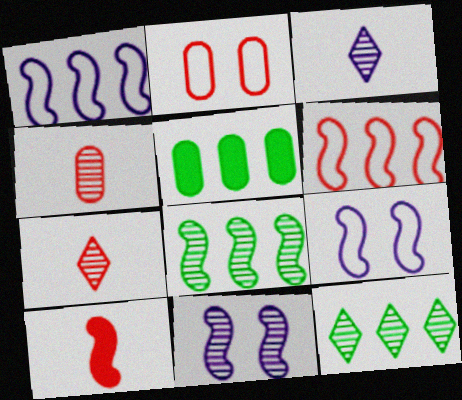[[4, 11, 12], 
[5, 7, 9], 
[8, 9, 10]]